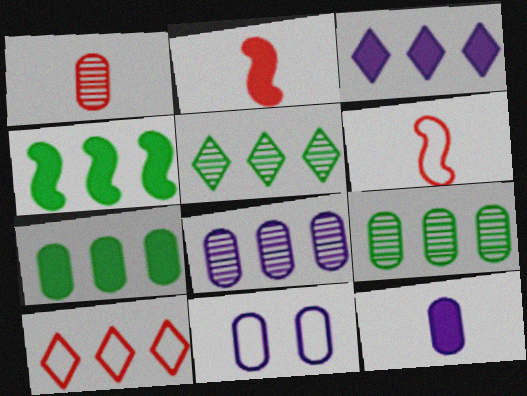[[1, 7, 11], 
[2, 5, 11], 
[3, 5, 10], 
[4, 8, 10], 
[8, 11, 12]]